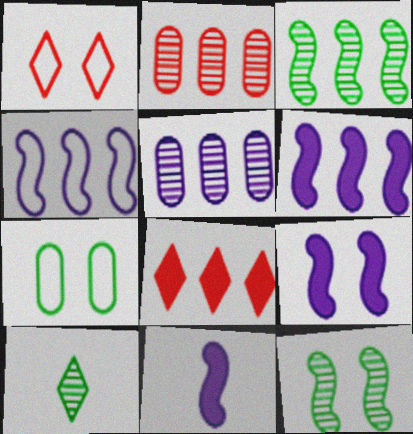[[6, 9, 11]]